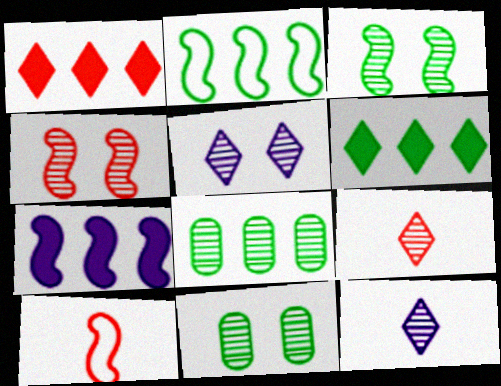[[2, 6, 8], 
[3, 7, 10], 
[4, 5, 11], 
[4, 8, 12]]